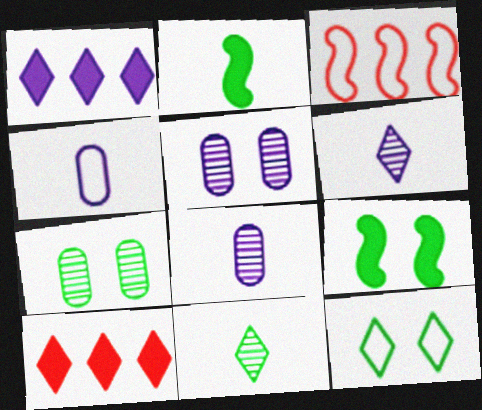[[3, 4, 12], 
[6, 10, 12], 
[7, 9, 12]]